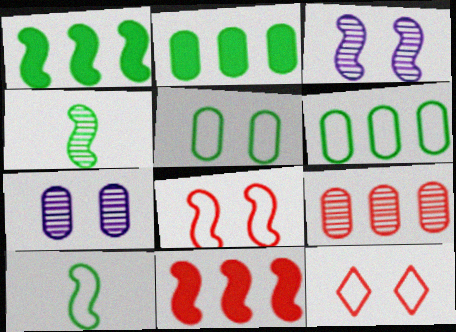[[3, 10, 11]]